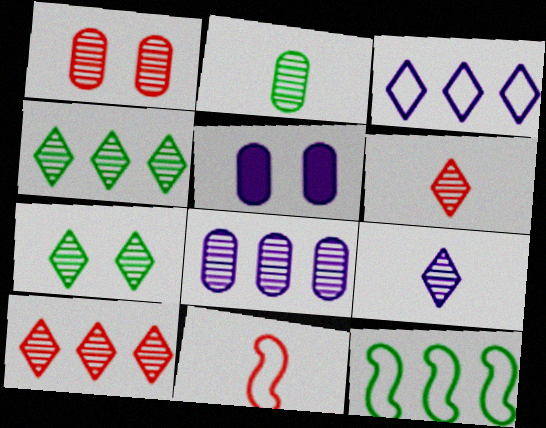[[1, 2, 8], 
[4, 5, 11], 
[5, 6, 12], 
[7, 9, 10]]